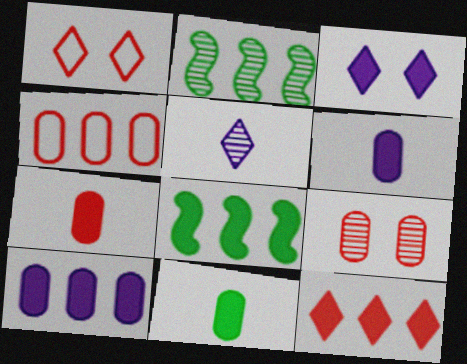[[1, 2, 6], 
[2, 5, 9], 
[3, 7, 8], 
[4, 7, 9], 
[6, 7, 11], 
[8, 10, 12]]